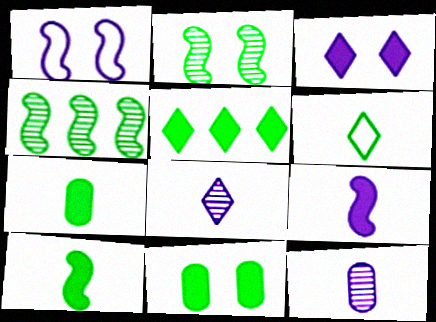[[4, 6, 11], 
[5, 10, 11]]